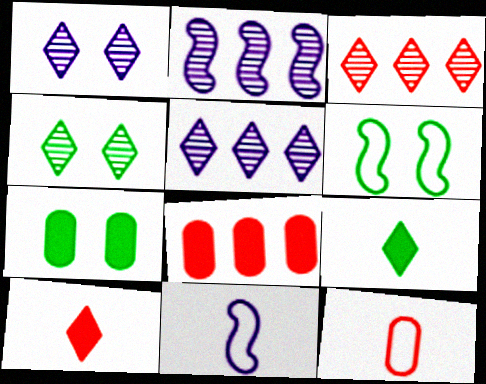[[3, 7, 11], 
[4, 6, 7], 
[4, 8, 11]]